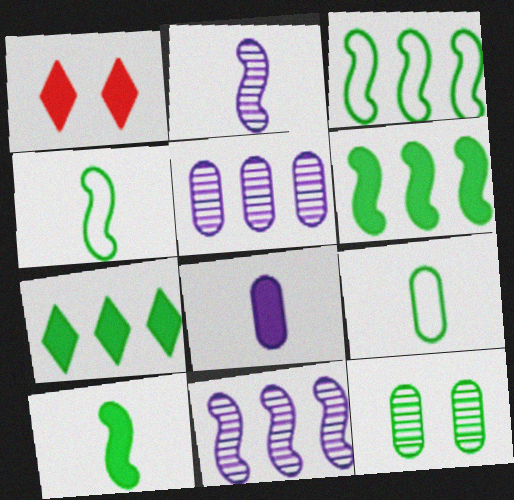[[1, 4, 5], 
[1, 6, 8], 
[1, 9, 11], 
[4, 7, 12]]